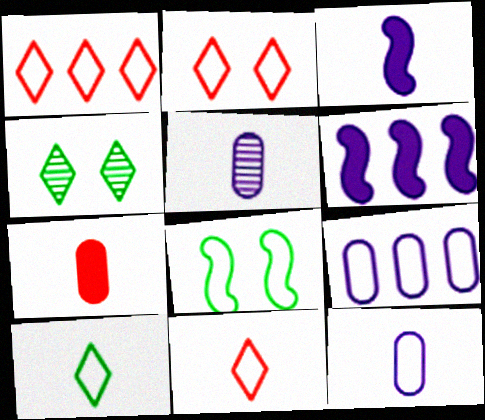[[1, 2, 11], 
[1, 8, 12], 
[8, 9, 11]]